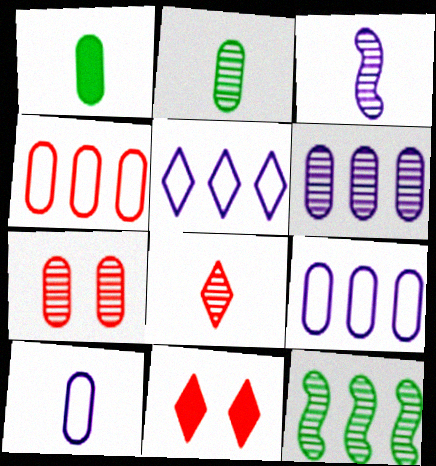[[1, 7, 9], 
[2, 3, 8], 
[2, 6, 7], 
[10, 11, 12]]